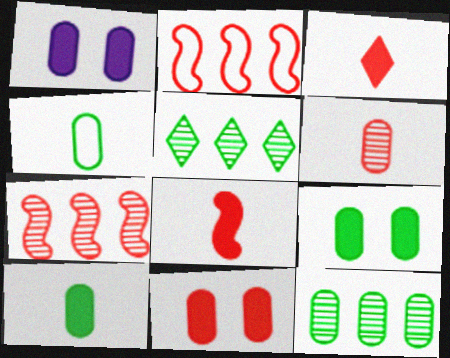[[1, 9, 11], 
[4, 9, 12]]